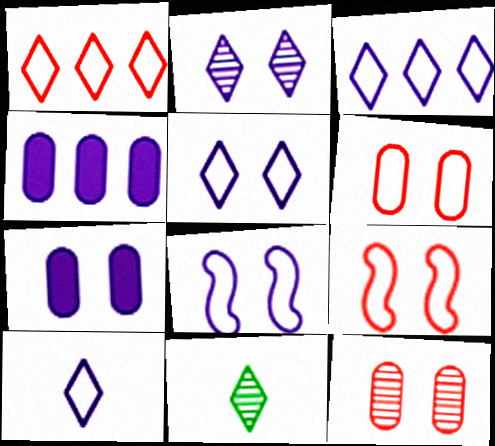[[2, 7, 8], 
[3, 5, 10], 
[4, 9, 11]]